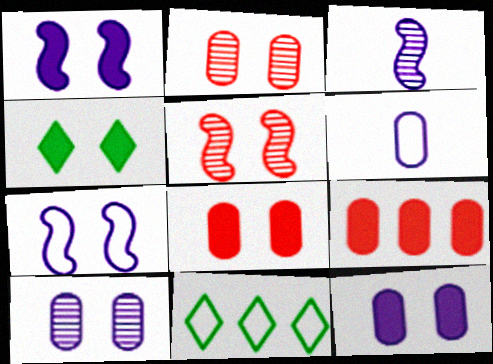[[1, 4, 8], 
[2, 4, 7], 
[3, 8, 11]]